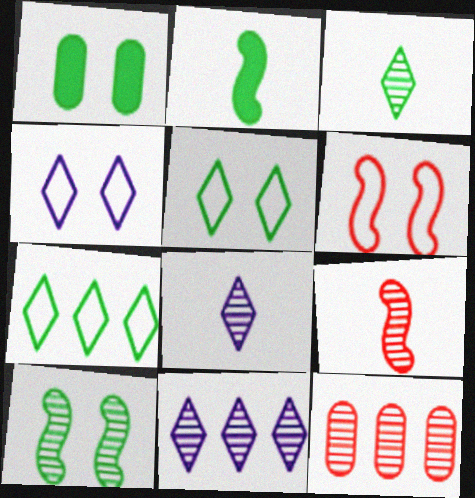[[1, 5, 10], 
[2, 4, 12], 
[8, 10, 12]]